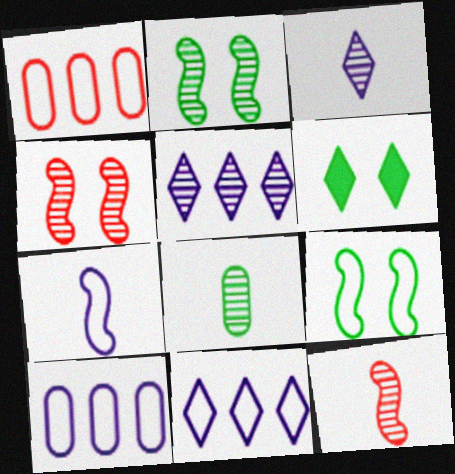[[3, 8, 12], 
[4, 5, 8], 
[6, 10, 12]]